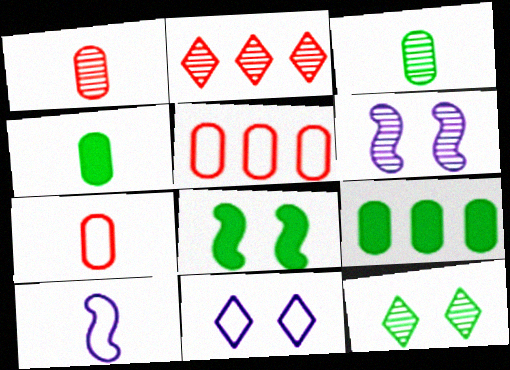[[2, 3, 6]]